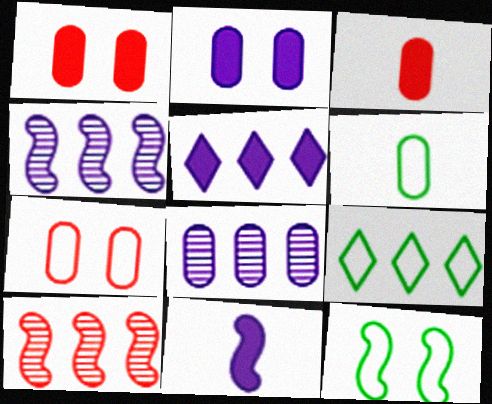[[1, 6, 8], 
[2, 5, 11], 
[6, 9, 12], 
[10, 11, 12]]